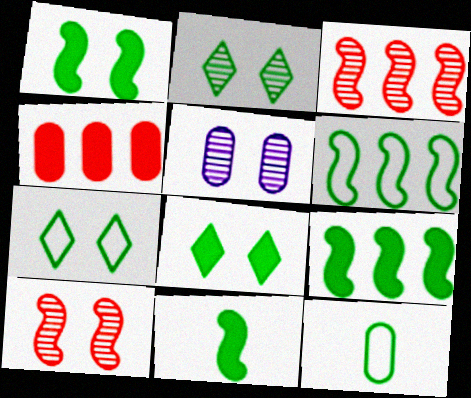[[1, 9, 11], 
[2, 5, 10], 
[2, 7, 8], 
[2, 9, 12], 
[4, 5, 12], 
[6, 7, 12]]